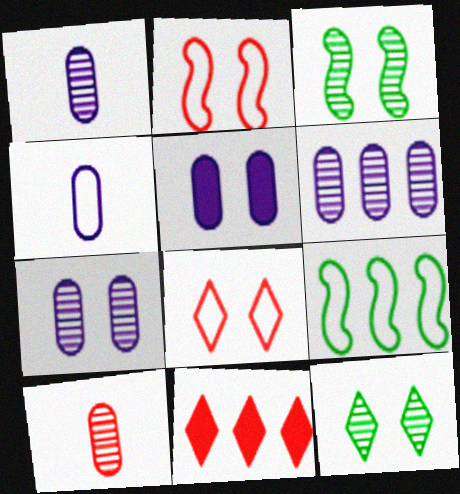[[1, 6, 7], 
[2, 5, 12], 
[2, 10, 11], 
[3, 4, 11], 
[3, 5, 8], 
[4, 5, 6], 
[4, 8, 9], 
[6, 9, 11]]